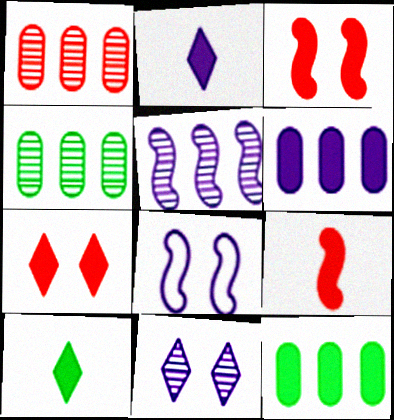[[1, 8, 10], 
[2, 3, 12], 
[3, 6, 10]]